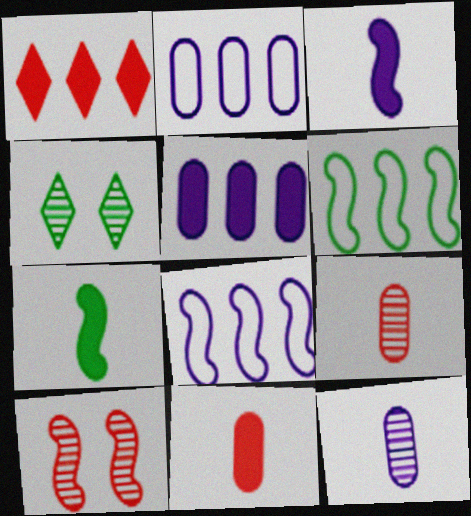[[3, 6, 10], 
[4, 8, 11], 
[7, 8, 10]]